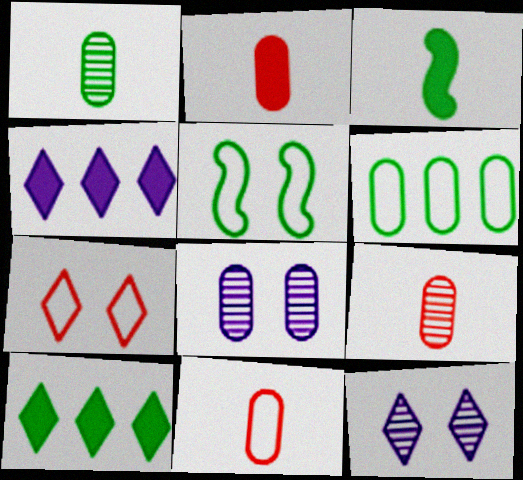[[1, 5, 10], 
[2, 6, 8], 
[2, 9, 11], 
[4, 5, 9]]